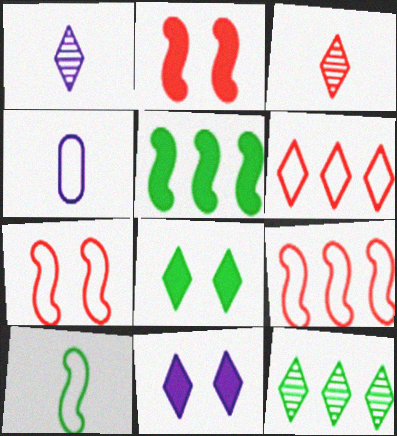[[1, 6, 8], 
[2, 4, 12]]